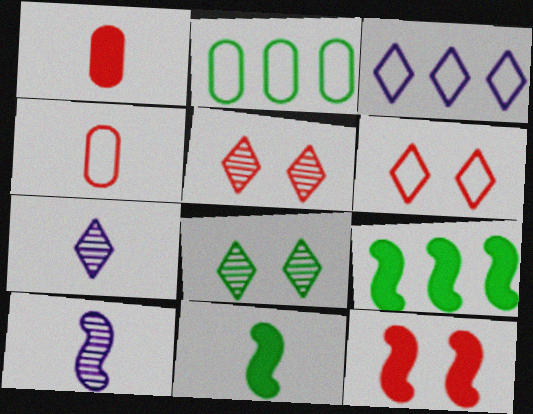[[2, 7, 12], 
[2, 8, 11], 
[4, 7, 11]]